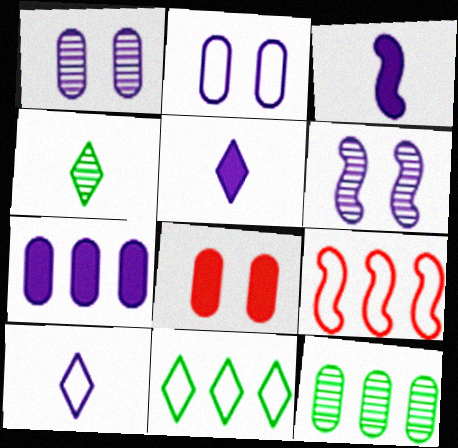[[6, 7, 10]]